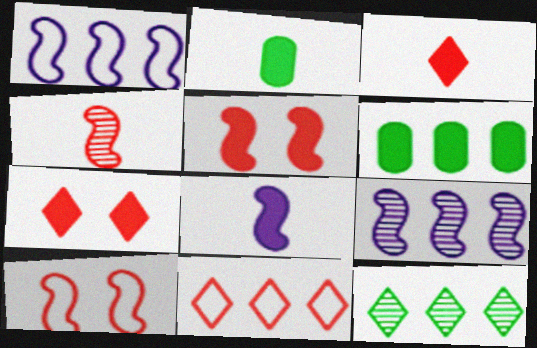[[2, 3, 8], 
[6, 7, 8], 
[6, 9, 11]]